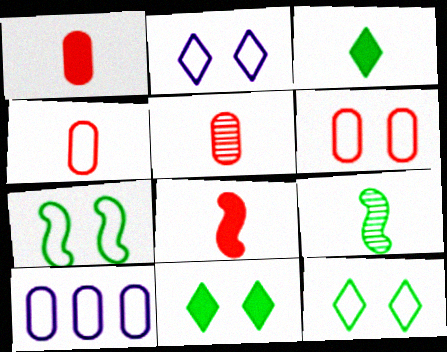[[1, 4, 5], 
[2, 6, 7]]